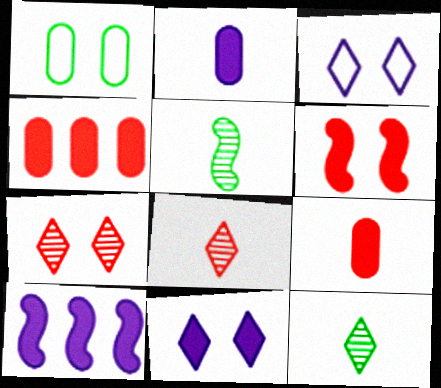[[1, 8, 10], 
[2, 10, 11], 
[3, 4, 5]]